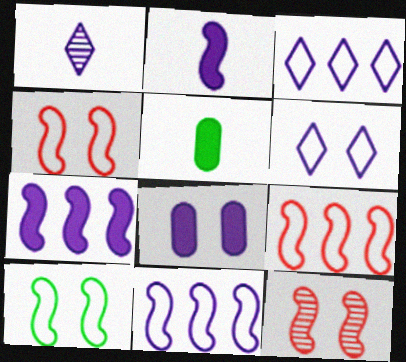[[1, 8, 11], 
[3, 5, 12]]